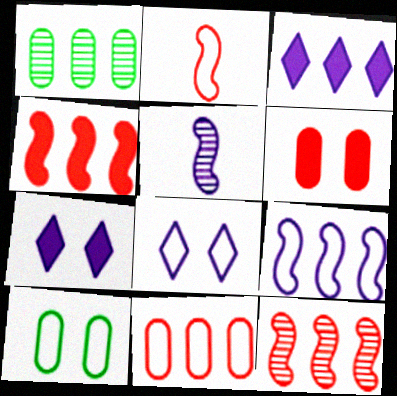[[1, 2, 7]]